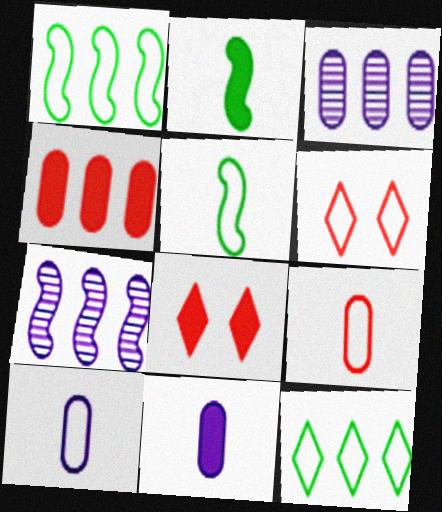[[1, 6, 10], 
[2, 3, 6], 
[3, 5, 8], 
[4, 7, 12]]